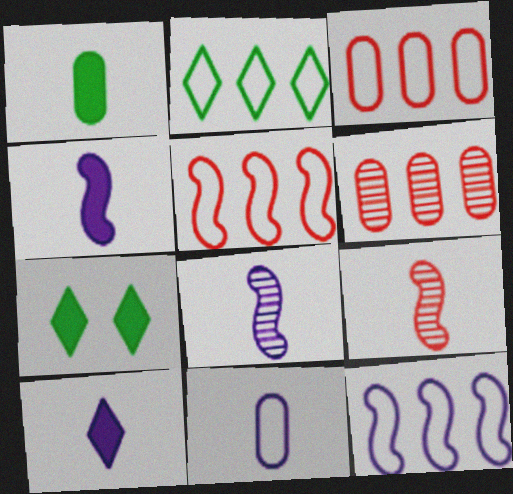[[2, 3, 12], 
[3, 7, 8], 
[8, 10, 11]]